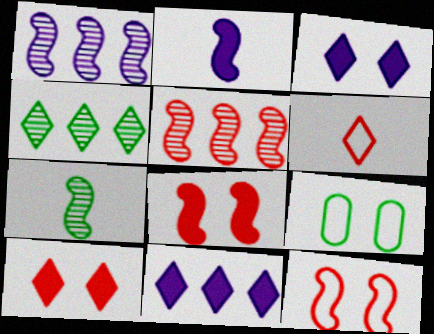[[3, 4, 6]]